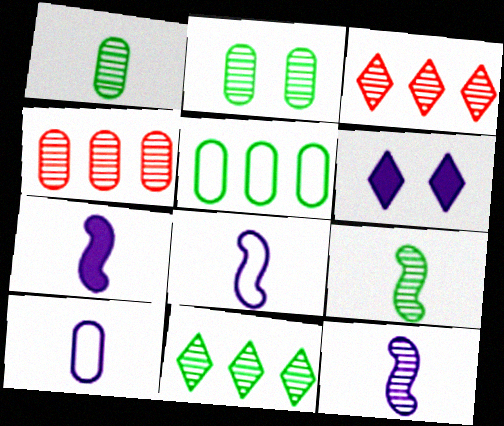[[2, 3, 12], 
[2, 9, 11], 
[7, 8, 12]]